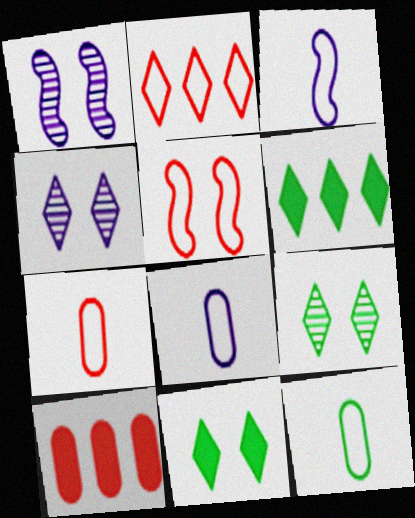[[1, 6, 7], 
[2, 5, 7], 
[3, 9, 10], 
[7, 8, 12]]